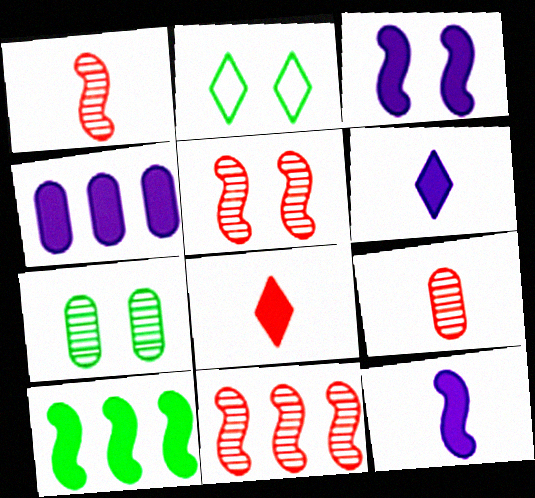[[1, 2, 4], 
[1, 5, 11], 
[3, 4, 6]]